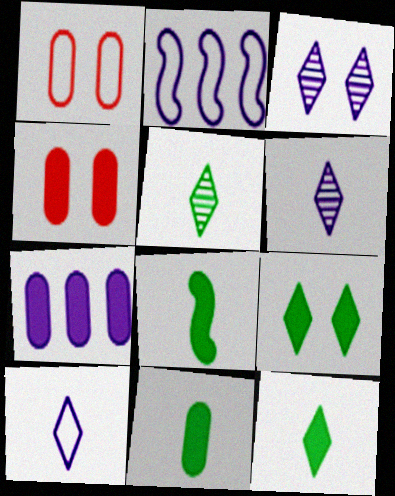[[2, 4, 5], 
[4, 7, 11], 
[8, 11, 12]]